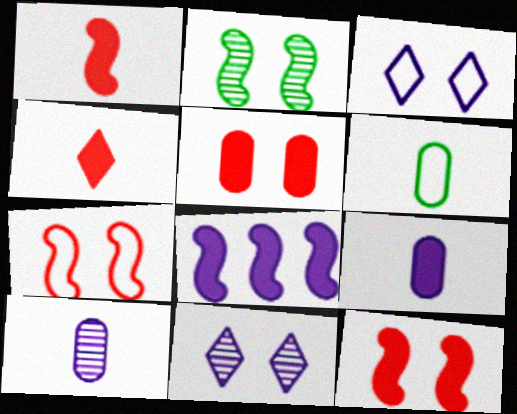[[2, 3, 5], 
[3, 8, 10]]